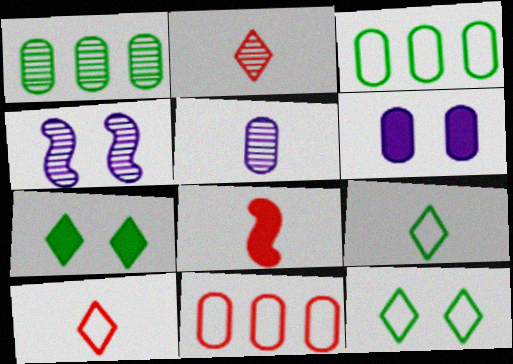[[1, 2, 4], 
[5, 8, 9]]